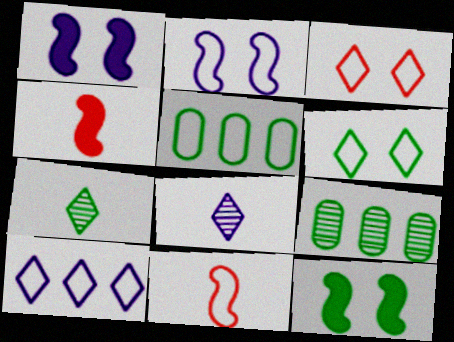[[5, 7, 12]]